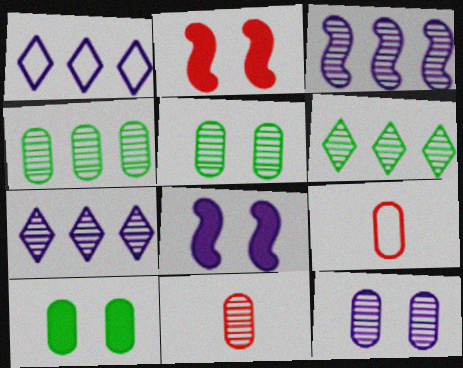[[4, 11, 12], 
[6, 8, 9]]